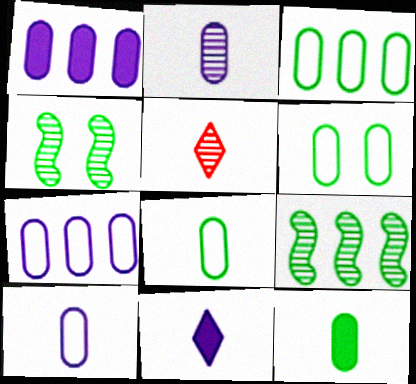[[3, 6, 8]]